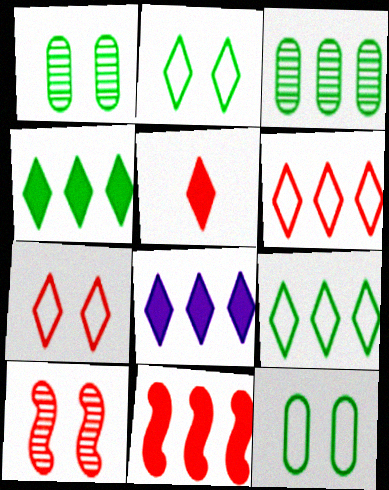[]